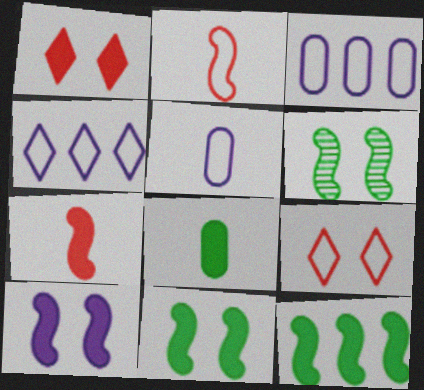[[7, 10, 12]]